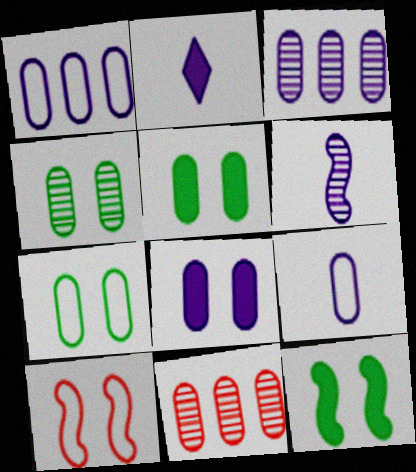[[2, 6, 9], 
[3, 8, 9], 
[4, 5, 7], 
[5, 9, 11]]